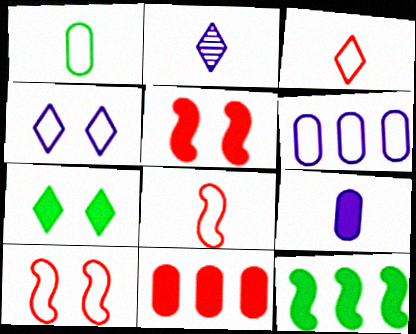[]